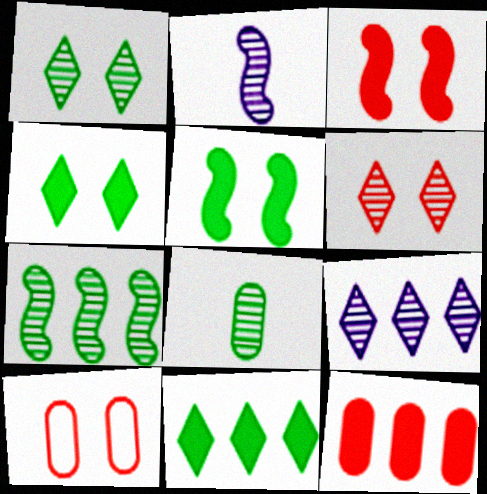[[1, 7, 8], 
[2, 10, 11], 
[3, 6, 10]]